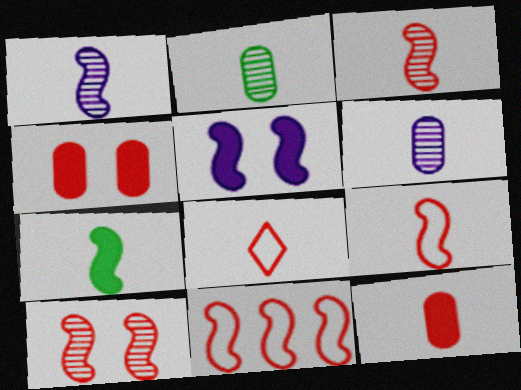[[1, 7, 9], 
[3, 8, 12], 
[6, 7, 8]]